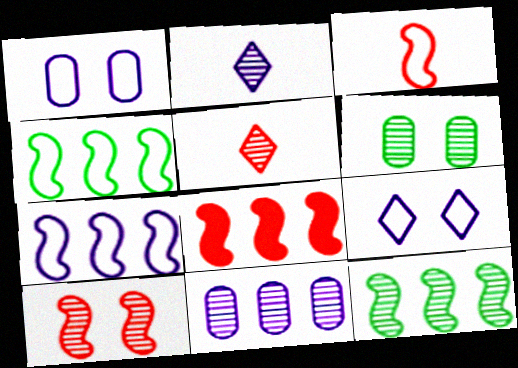[[3, 8, 10], 
[7, 8, 12]]